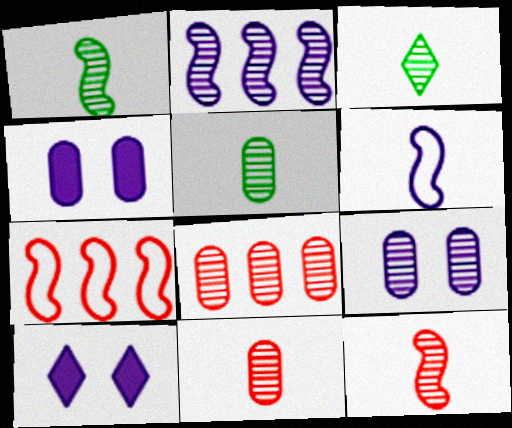[[1, 3, 5], 
[3, 4, 7], 
[5, 7, 10], 
[5, 8, 9]]